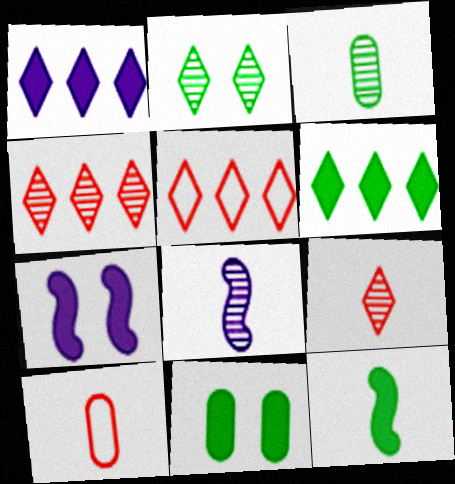[[3, 5, 7], 
[3, 8, 9], 
[5, 8, 11], 
[6, 11, 12]]